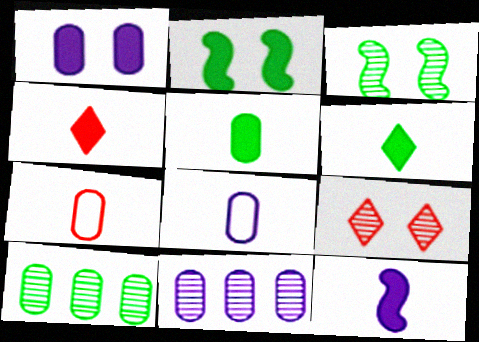[[1, 7, 10], 
[1, 8, 11], 
[4, 5, 12]]